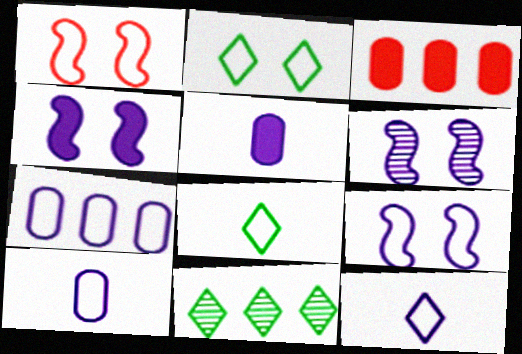[[1, 5, 11], 
[1, 7, 8], 
[3, 6, 8], 
[4, 6, 9], 
[7, 9, 12]]